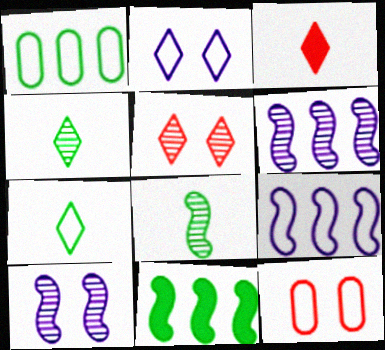[[1, 3, 10], 
[7, 9, 12]]